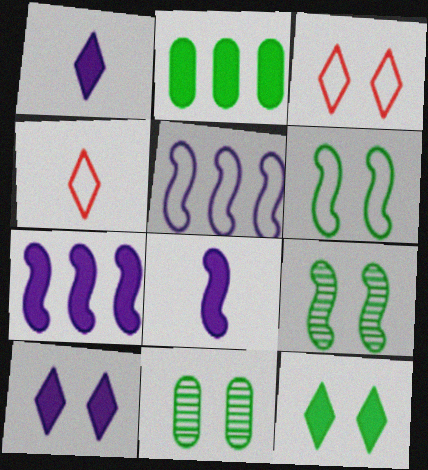[[4, 7, 11], 
[6, 11, 12]]